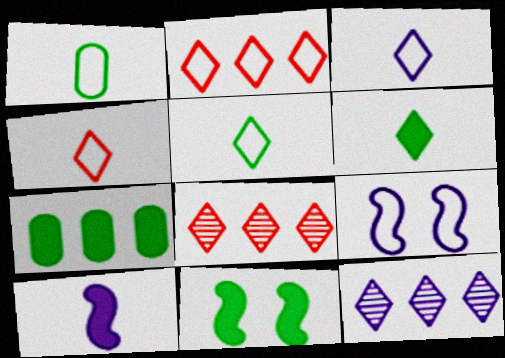[[1, 2, 9], 
[3, 4, 5], 
[6, 7, 11]]